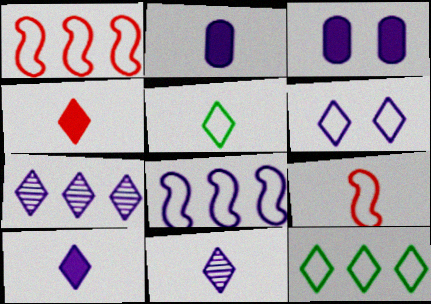[[3, 8, 11], 
[4, 5, 11], 
[6, 7, 10]]